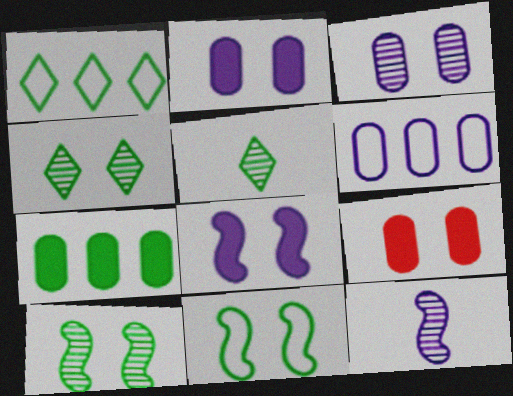[[1, 9, 12], 
[5, 7, 11]]